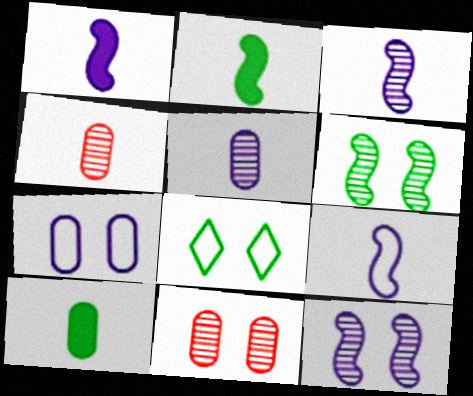[[1, 3, 9]]